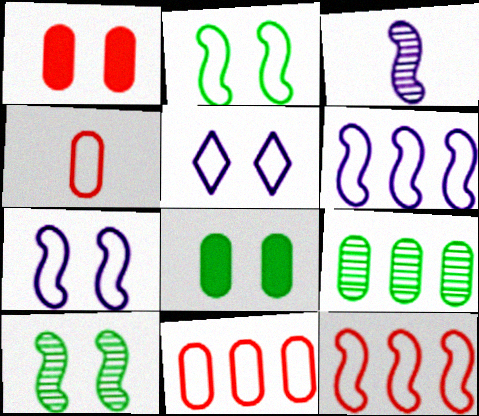[[1, 5, 10]]